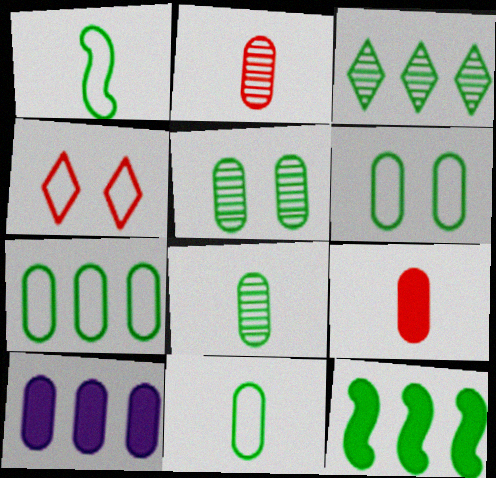[[2, 6, 10], 
[3, 7, 12], 
[6, 7, 11]]